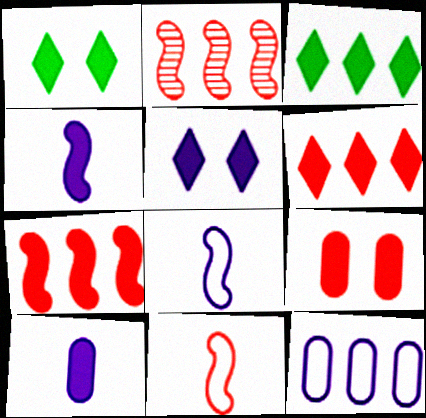[[1, 7, 10], 
[2, 3, 12], 
[3, 4, 9]]